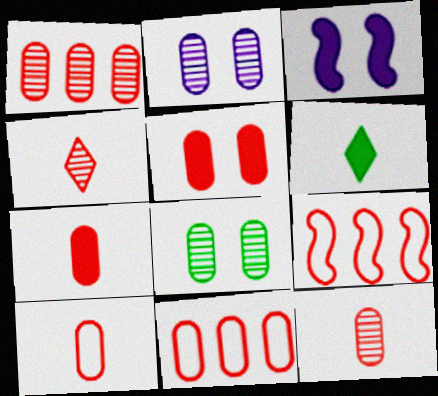[[1, 5, 10], 
[2, 6, 9], 
[4, 5, 9], 
[5, 11, 12], 
[7, 10, 12]]